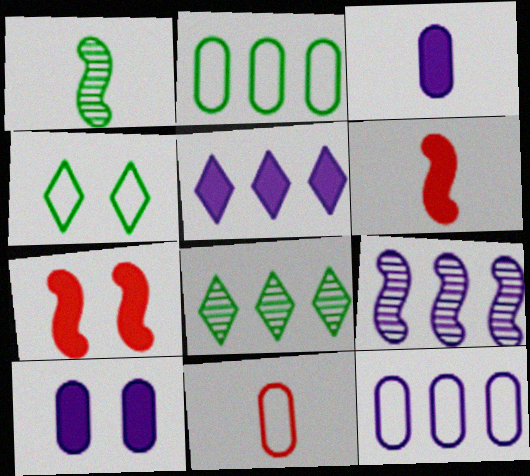[[5, 9, 12]]